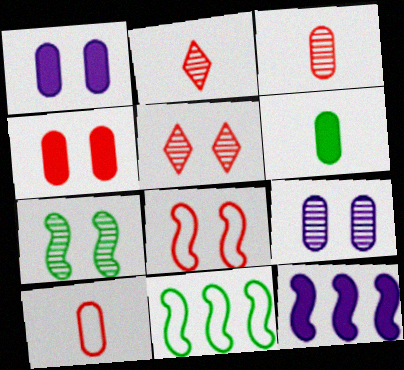[[1, 2, 11], 
[4, 5, 8], 
[5, 7, 9]]